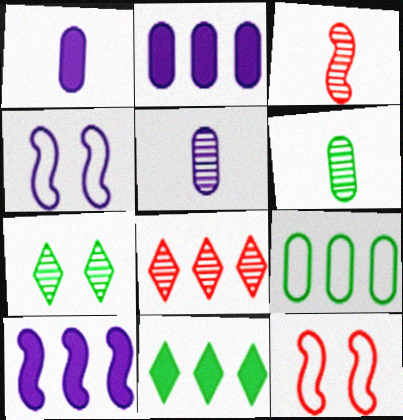[[5, 11, 12], 
[8, 9, 10]]